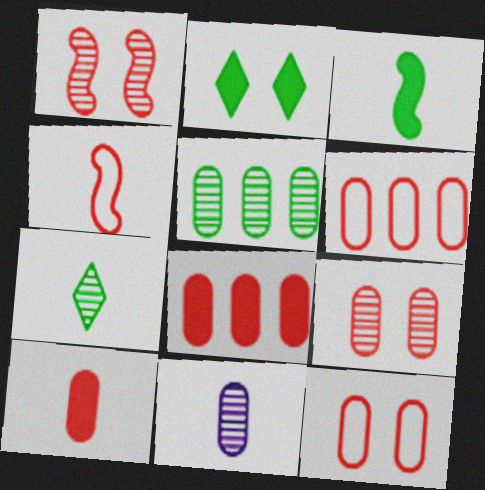[[5, 9, 11], 
[6, 9, 10]]